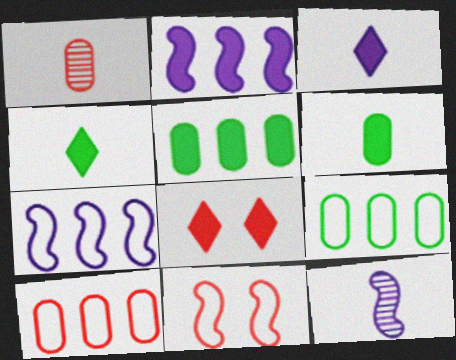[[2, 6, 8], 
[8, 9, 12]]